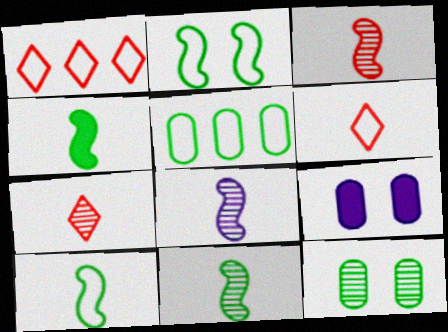[[1, 9, 11], 
[3, 8, 11], 
[4, 10, 11]]